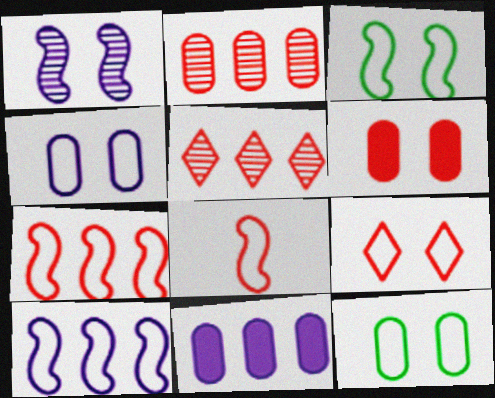[[3, 4, 9], 
[3, 8, 10], 
[5, 6, 8]]